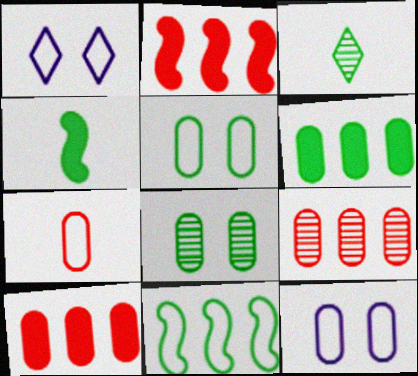[[1, 4, 9], 
[1, 7, 11], 
[2, 3, 12]]